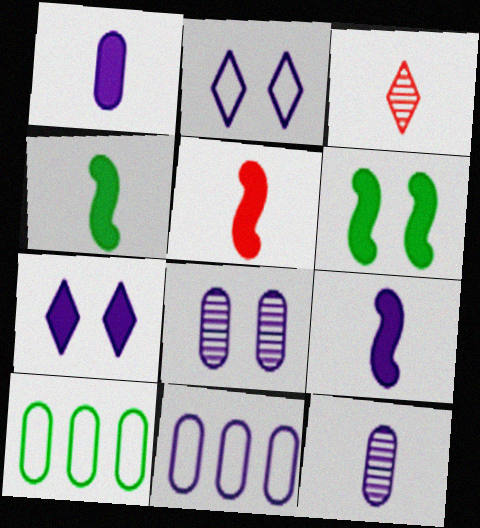[[1, 8, 11], 
[3, 6, 11], 
[4, 5, 9]]